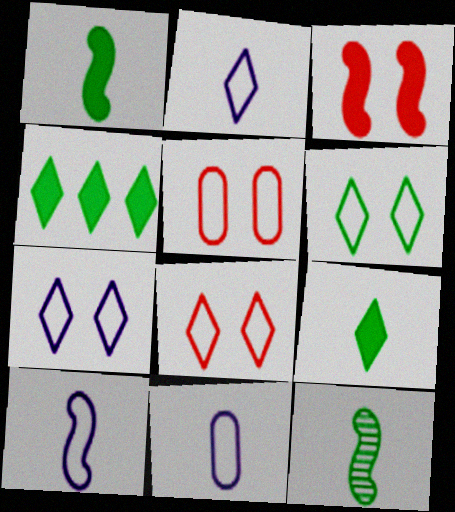[[2, 10, 11], 
[6, 7, 8]]